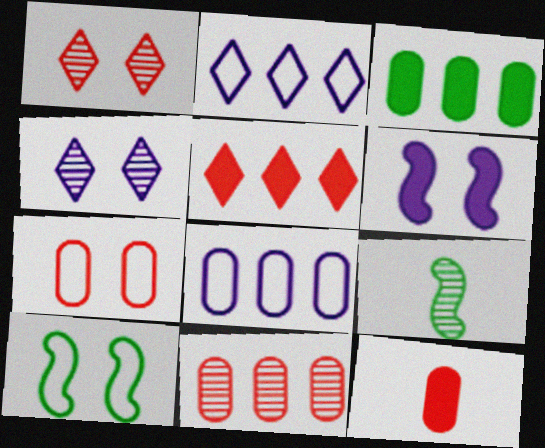[[3, 8, 11], 
[4, 9, 11], 
[7, 11, 12]]